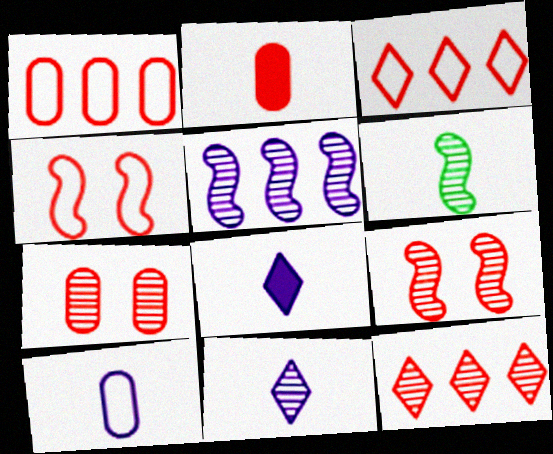[[1, 2, 7], 
[2, 3, 9], 
[2, 4, 12], 
[5, 6, 9]]